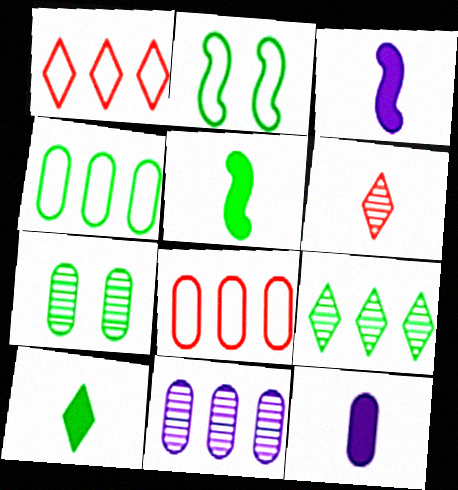[[1, 3, 7], 
[7, 8, 12]]